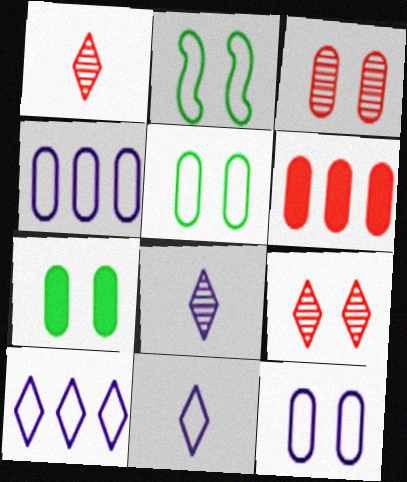[[2, 6, 8], 
[3, 7, 12]]